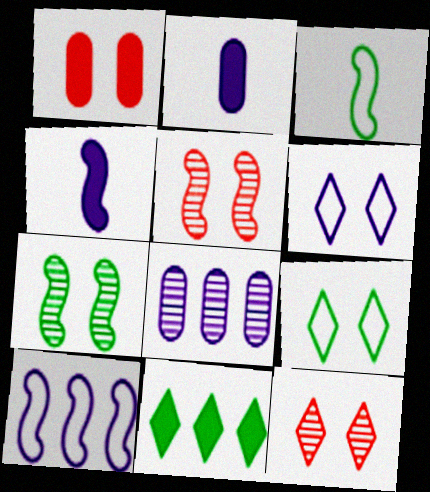[[1, 4, 11], 
[1, 6, 7], 
[4, 6, 8]]